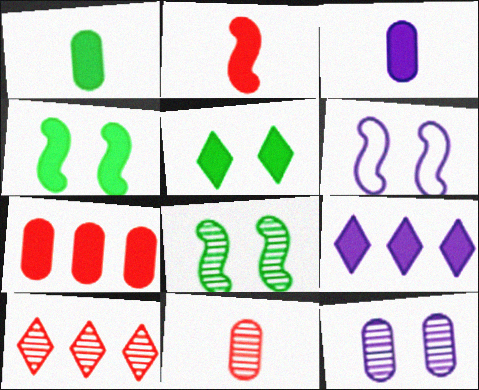[[1, 6, 10]]